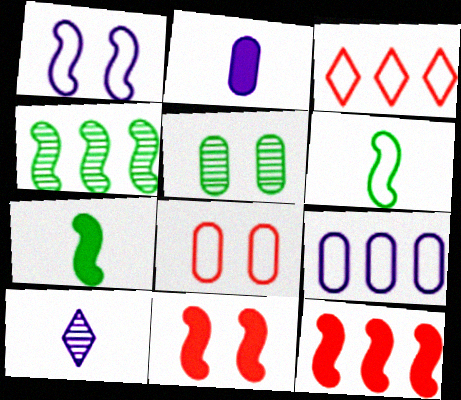[]